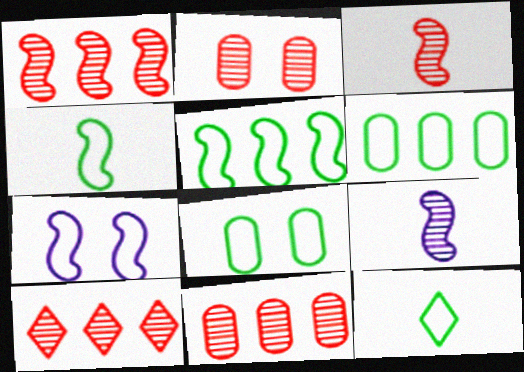[[1, 10, 11], 
[2, 3, 10], 
[5, 8, 12]]